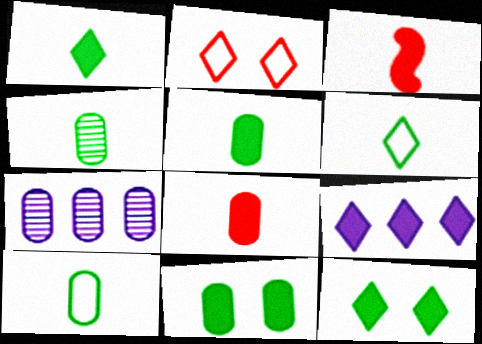[[3, 9, 11], 
[4, 5, 10]]